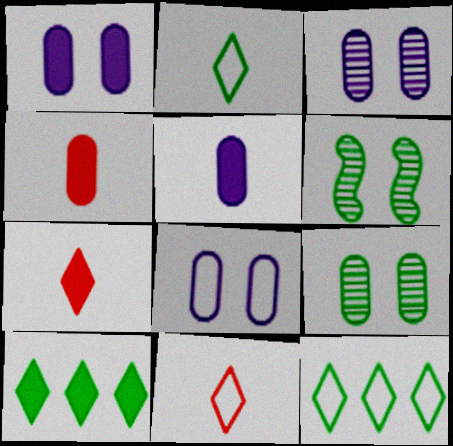[[1, 3, 8]]